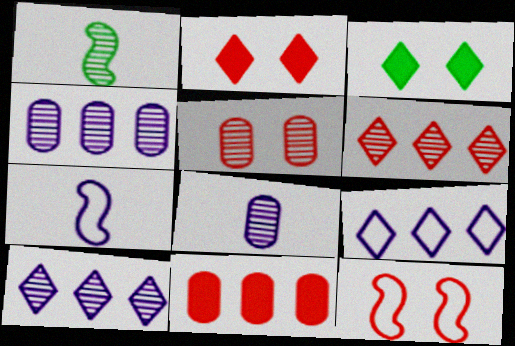[[1, 5, 10], 
[2, 5, 12]]